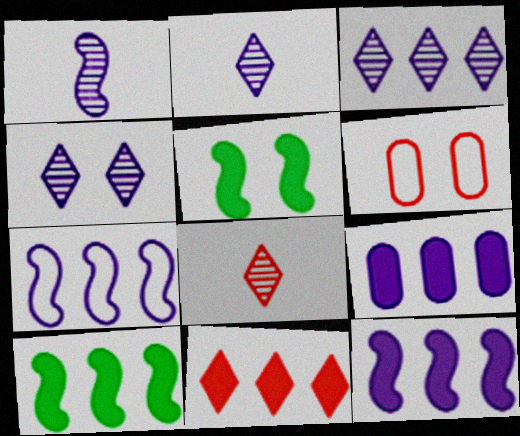[[2, 3, 4], 
[2, 6, 10], 
[3, 7, 9], 
[4, 5, 6], 
[9, 10, 11]]